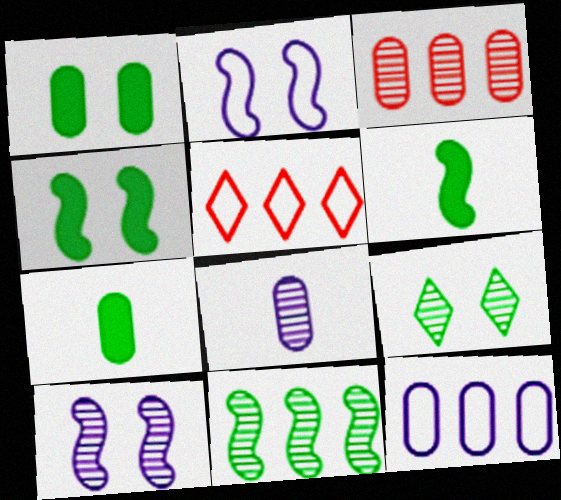[[4, 5, 8], 
[5, 7, 10]]